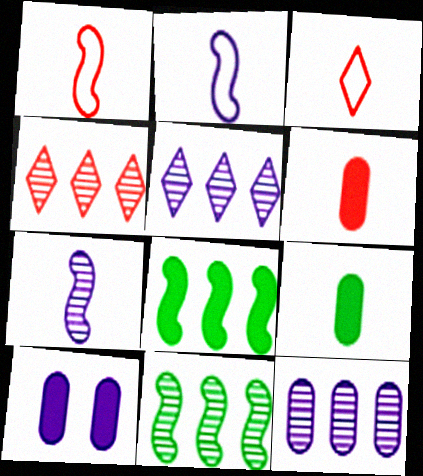[[2, 5, 10], 
[3, 7, 9], 
[3, 10, 11], 
[4, 11, 12]]